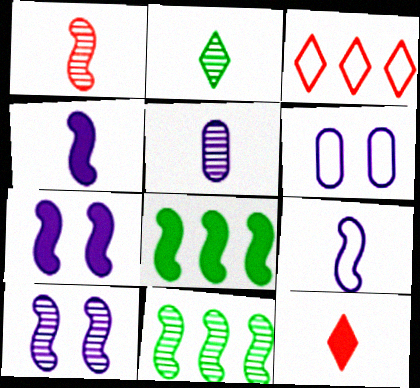[[1, 2, 5], 
[1, 10, 11], 
[6, 11, 12]]